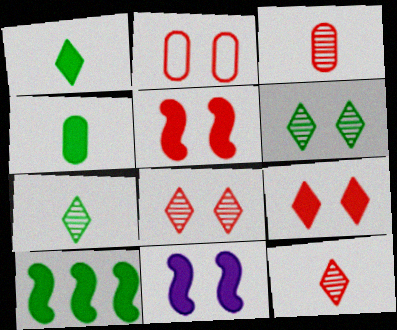[[2, 5, 8], 
[2, 6, 11]]